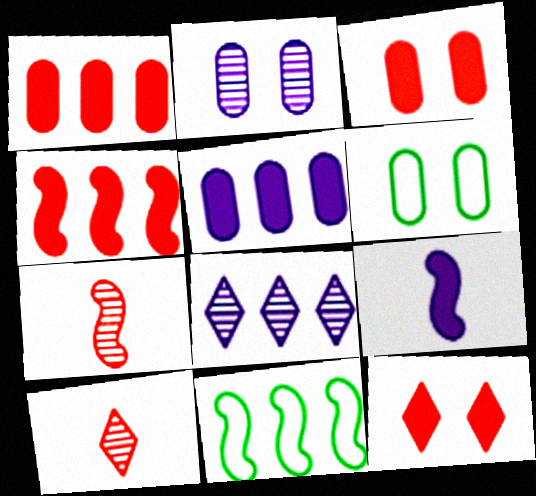[[1, 8, 11], 
[2, 3, 6]]